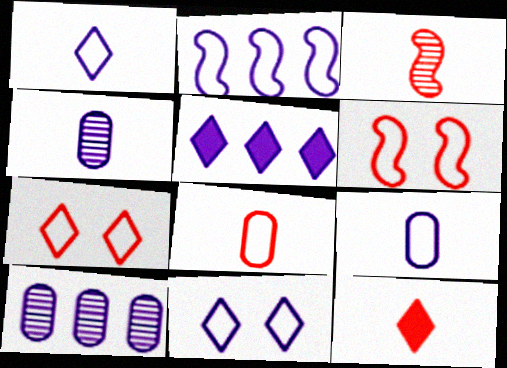[[2, 5, 10], 
[2, 9, 11], 
[3, 8, 12]]